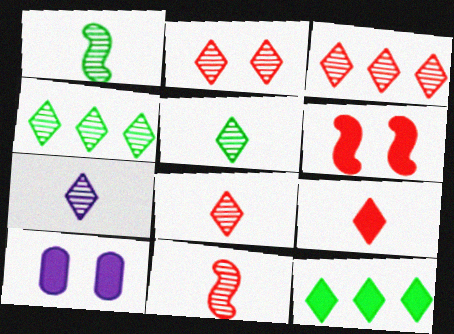[[2, 3, 8], 
[2, 4, 7], 
[5, 7, 8]]